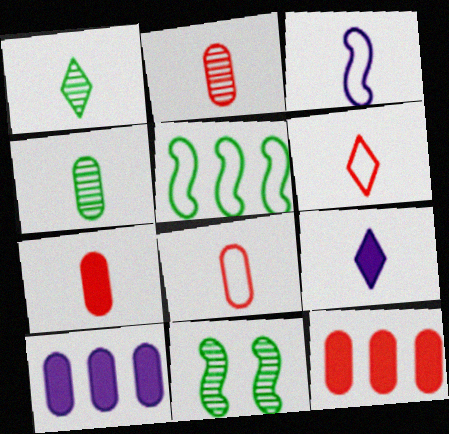[[1, 3, 7], 
[1, 6, 9], 
[2, 7, 8], 
[6, 10, 11]]